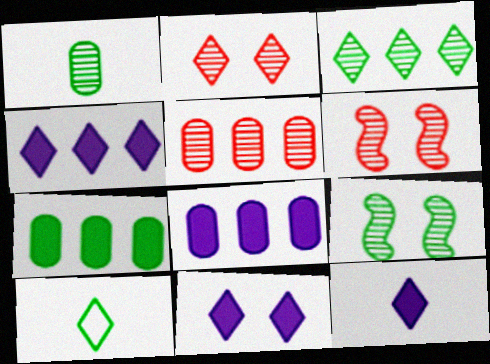[[1, 3, 9], 
[2, 4, 10], 
[4, 11, 12], 
[6, 8, 10], 
[7, 9, 10]]